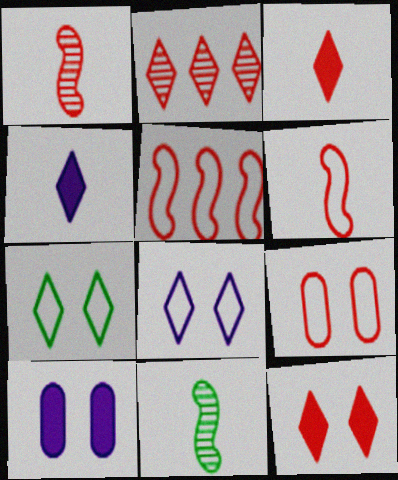[[2, 4, 7]]